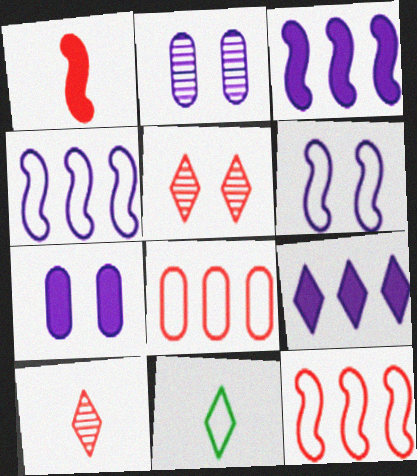[[1, 5, 8], 
[5, 9, 11], 
[6, 8, 11]]